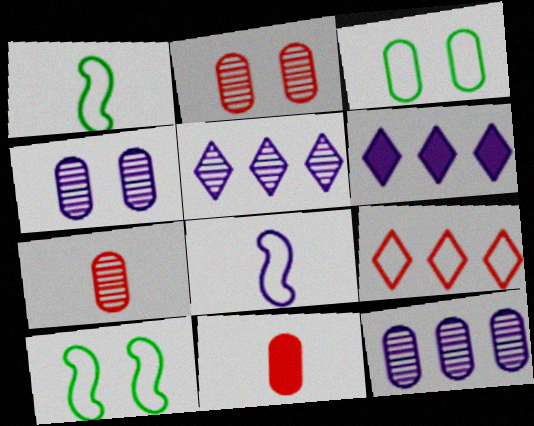[[1, 2, 6], 
[3, 8, 9], 
[3, 11, 12], 
[4, 6, 8], 
[5, 10, 11], 
[6, 7, 10]]